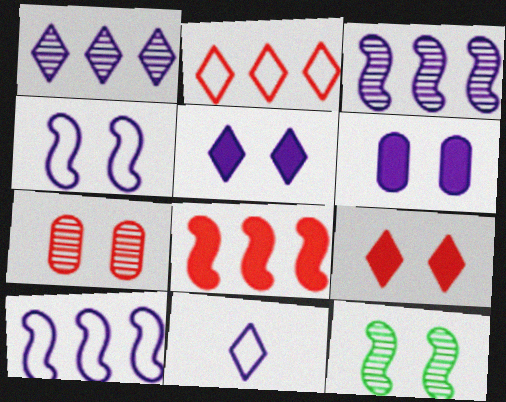[[1, 5, 11], 
[3, 6, 11]]